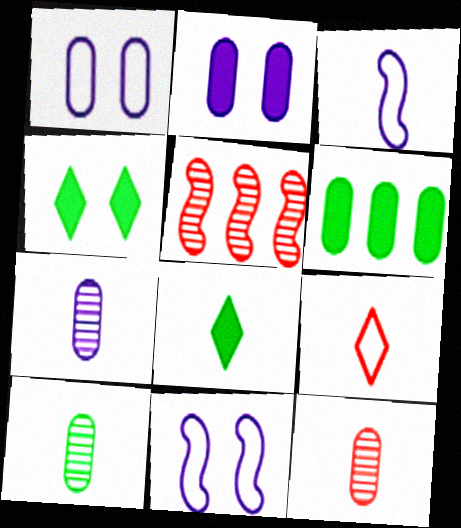[[1, 5, 8], 
[1, 6, 12], 
[3, 8, 12], 
[7, 10, 12]]